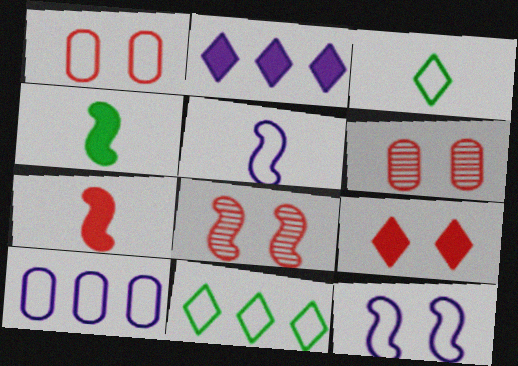[[1, 5, 11], 
[1, 8, 9]]